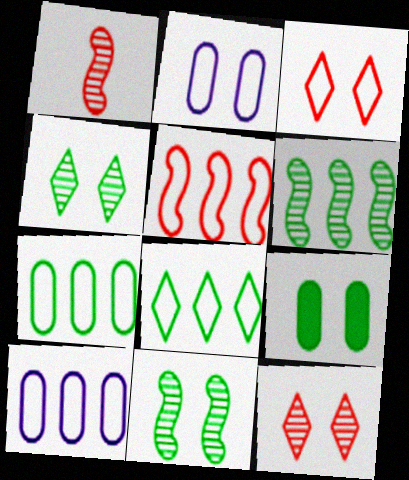[[5, 8, 10]]